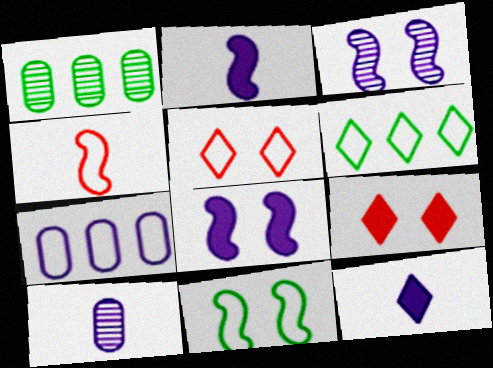[[1, 2, 5], 
[3, 7, 12]]